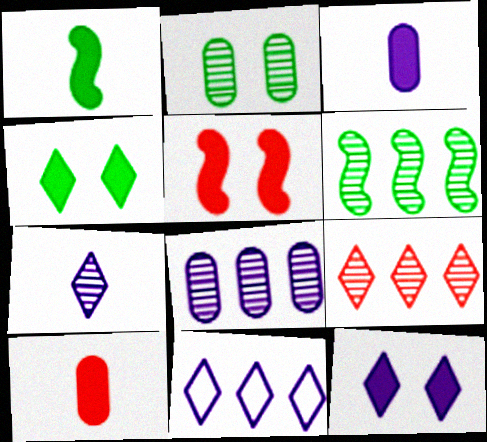[[6, 8, 9], 
[7, 11, 12]]